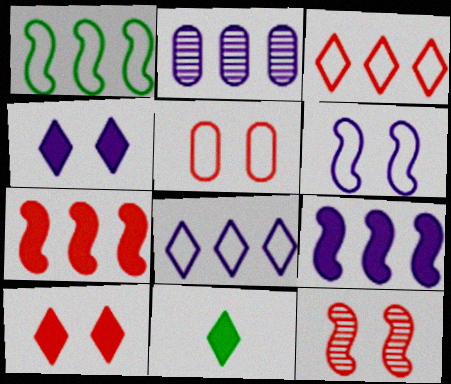[[2, 8, 9], 
[5, 10, 12]]